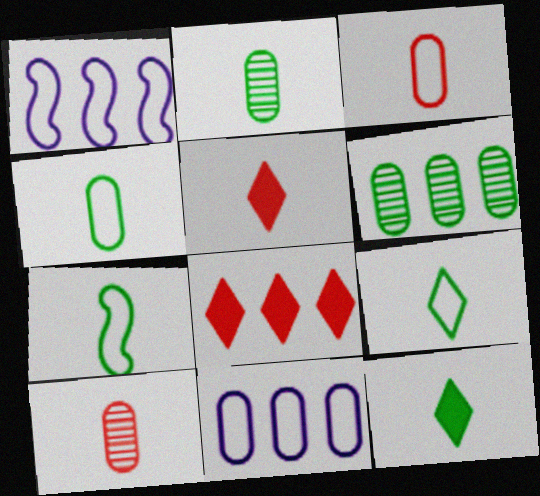[[1, 6, 8], 
[2, 7, 12], 
[4, 7, 9]]